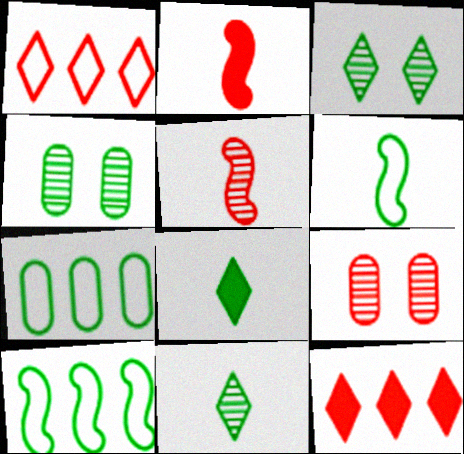[[1, 2, 9], 
[4, 8, 10]]